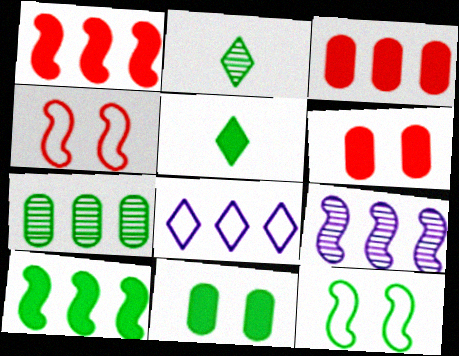[[1, 7, 8], 
[5, 7, 12], 
[5, 10, 11]]